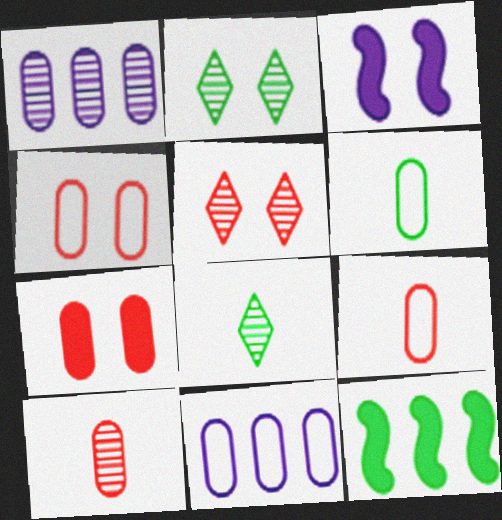[[1, 6, 7], 
[2, 3, 4], 
[2, 6, 12], 
[4, 6, 11]]